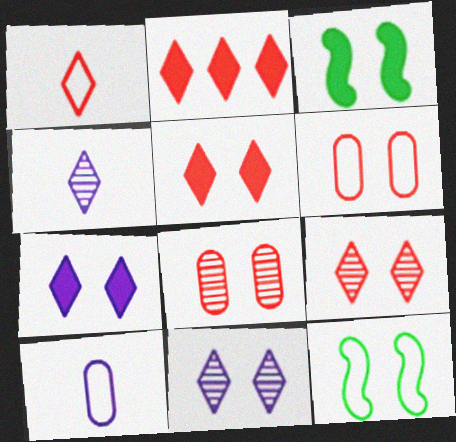[[1, 2, 9], 
[3, 6, 11], 
[7, 8, 12]]